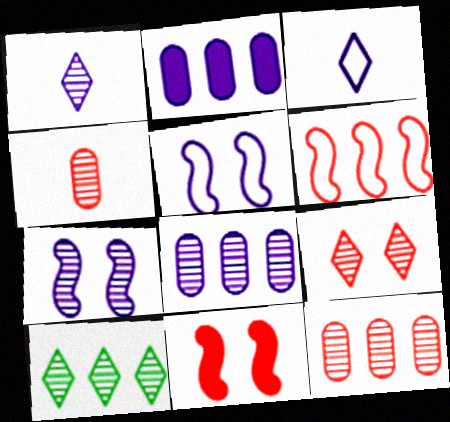[[1, 2, 5], 
[1, 7, 8], 
[1, 9, 10], 
[2, 3, 7], 
[2, 6, 10], 
[4, 7, 10]]